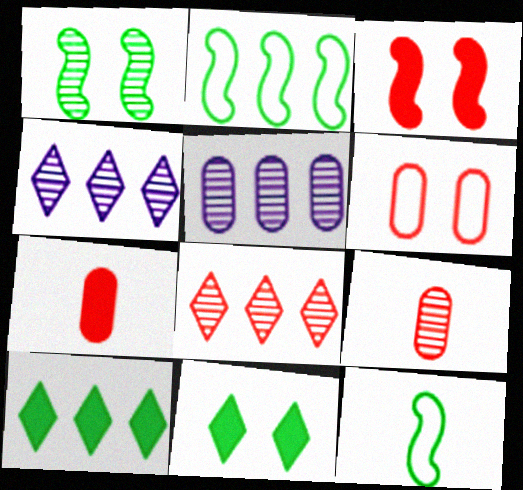[[1, 4, 9]]